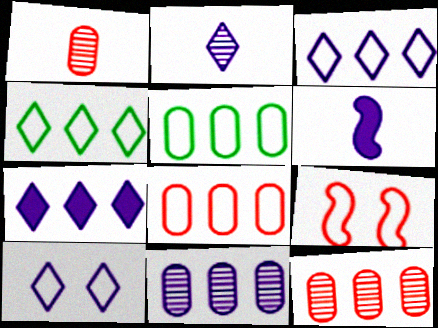[[2, 7, 10], 
[6, 10, 11]]